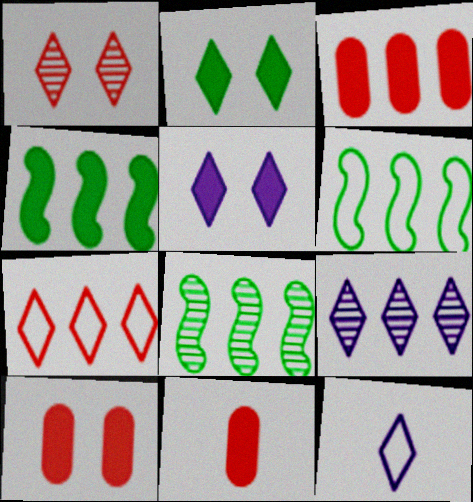[[3, 6, 9], 
[3, 10, 11], 
[4, 5, 11], 
[4, 6, 8], 
[5, 9, 12], 
[8, 10, 12]]